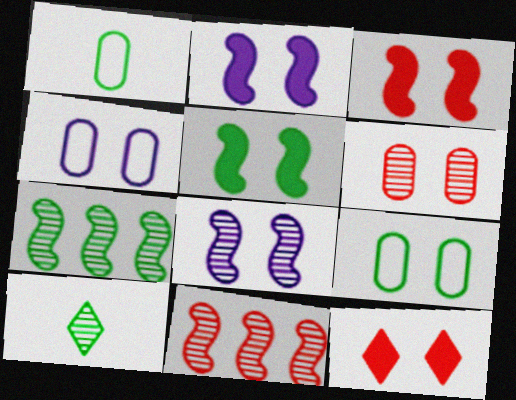[[2, 3, 5], 
[8, 9, 12]]